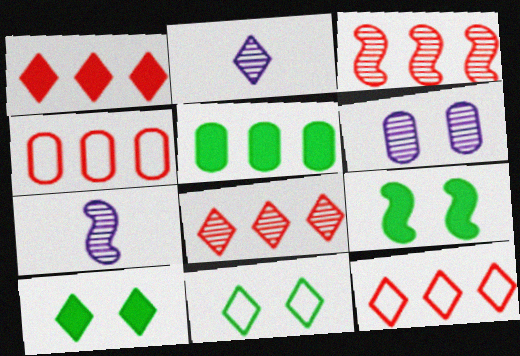[[1, 2, 11], 
[1, 3, 4], 
[1, 8, 12], 
[2, 4, 9], 
[2, 10, 12], 
[4, 7, 10]]